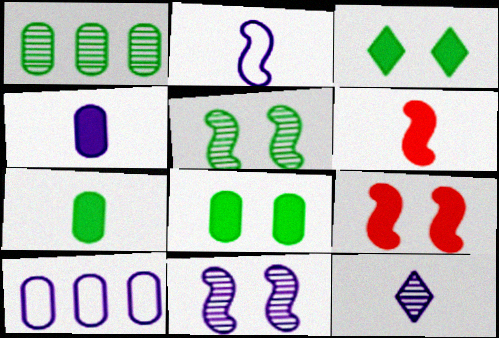[[2, 4, 12]]